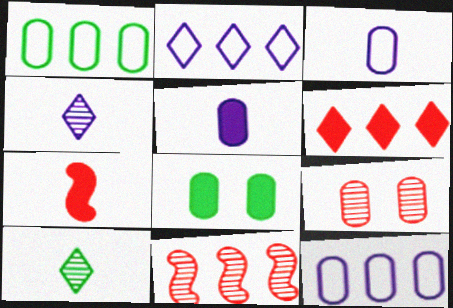[[1, 5, 9], 
[3, 7, 10]]